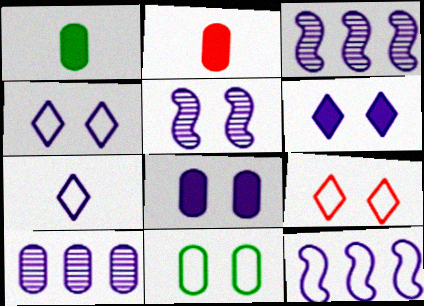[[1, 3, 9], 
[2, 10, 11], 
[3, 7, 8], 
[4, 5, 8]]